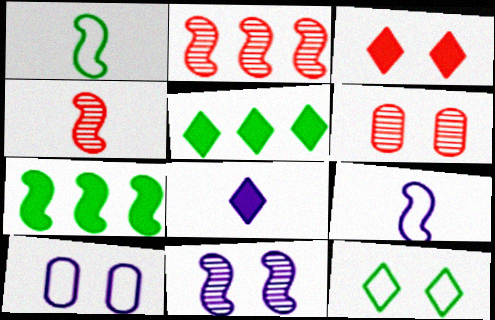[[3, 5, 8], 
[4, 5, 10], 
[5, 6, 9]]